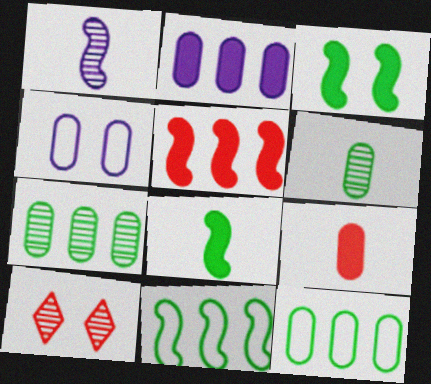[[1, 7, 10], 
[3, 4, 10], 
[4, 7, 9]]